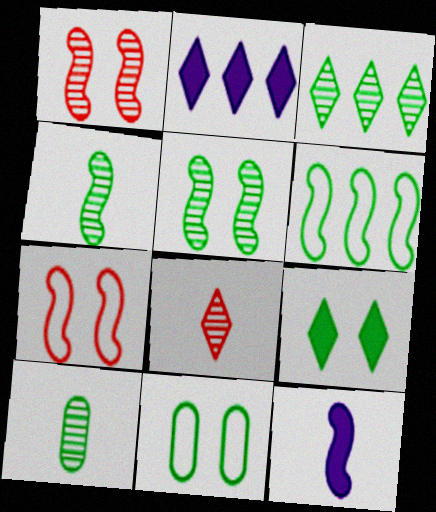[[1, 6, 12], 
[2, 7, 10], 
[3, 5, 10], 
[5, 9, 11], 
[6, 9, 10]]